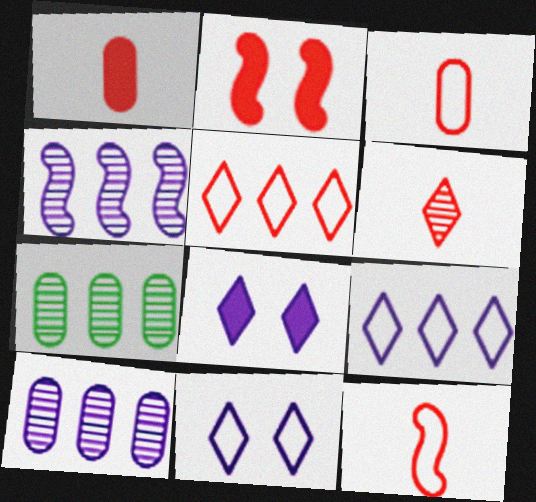[[1, 6, 12], 
[7, 8, 12]]